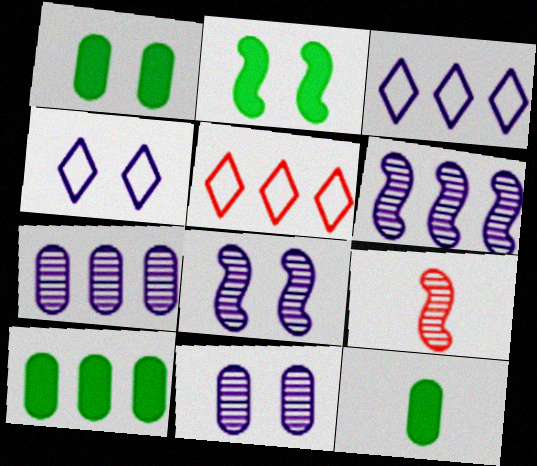[[1, 3, 9], 
[1, 10, 12], 
[4, 9, 10], 
[5, 6, 10], 
[5, 8, 12]]